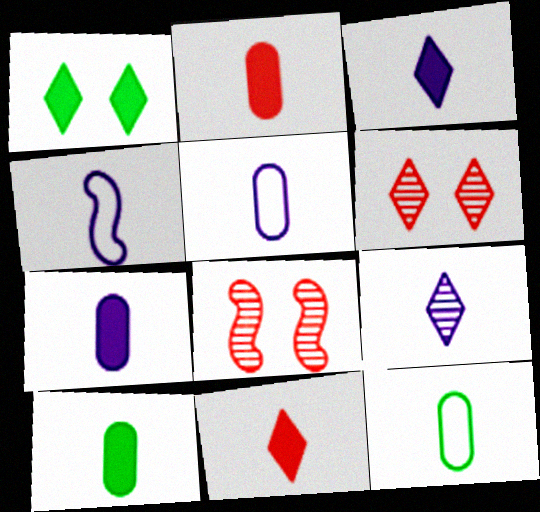[[2, 7, 10], 
[4, 7, 9]]